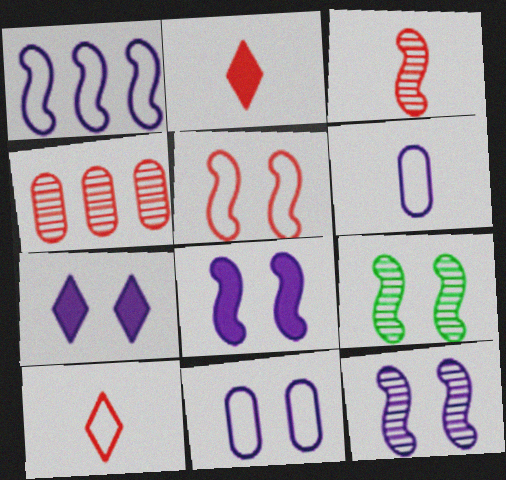[[2, 4, 5], 
[5, 8, 9], 
[7, 11, 12]]